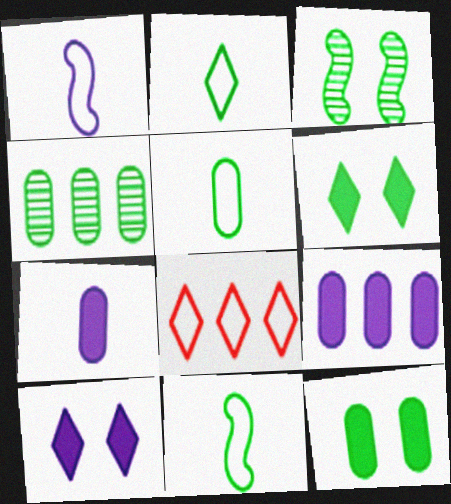[[2, 5, 11], 
[3, 7, 8], 
[4, 5, 12], 
[4, 6, 11]]